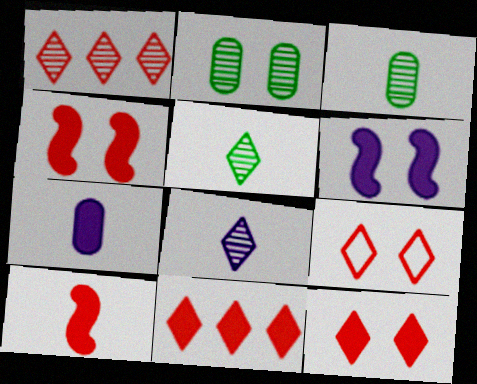[[2, 6, 9]]